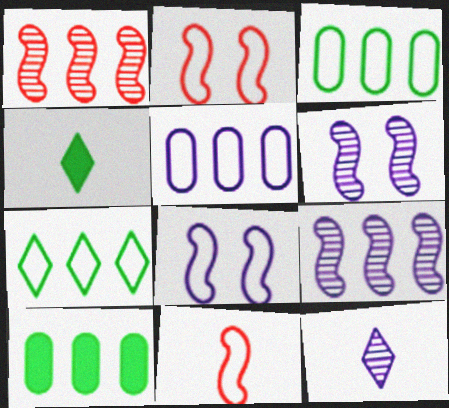[[2, 10, 12]]